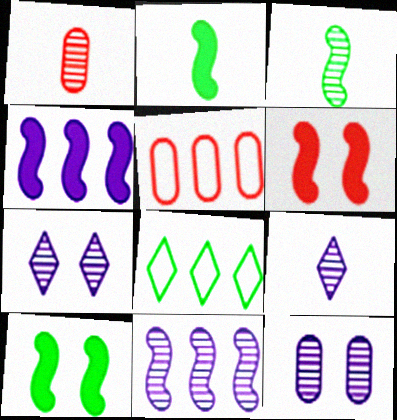[[1, 3, 9], 
[2, 4, 6], 
[2, 5, 7], 
[5, 9, 10], 
[9, 11, 12]]